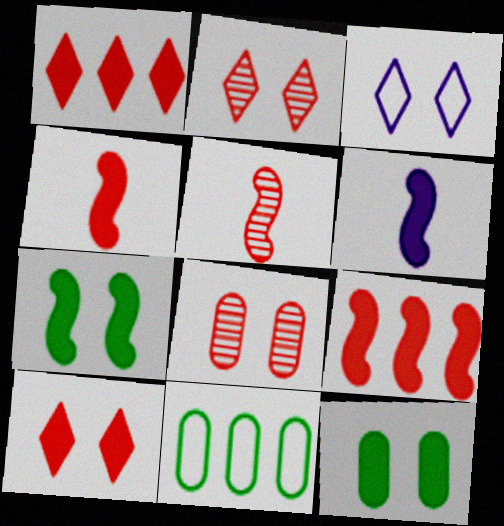[[1, 6, 12], 
[2, 6, 11], 
[3, 7, 8], 
[6, 7, 9]]